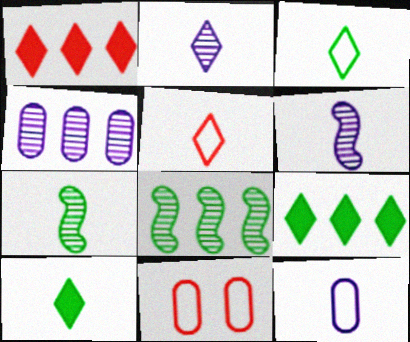[[2, 5, 10], 
[6, 9, 11]]